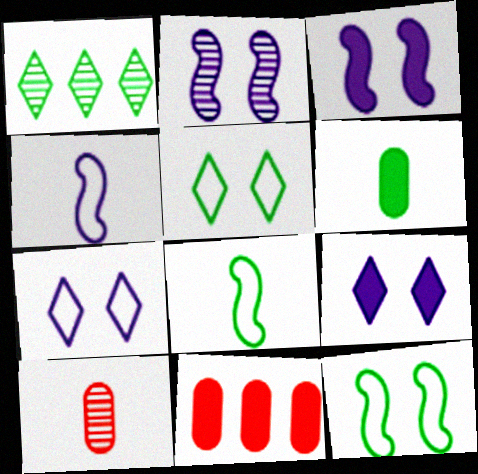[[1, 2, 10], 
[1, 6, 12]]